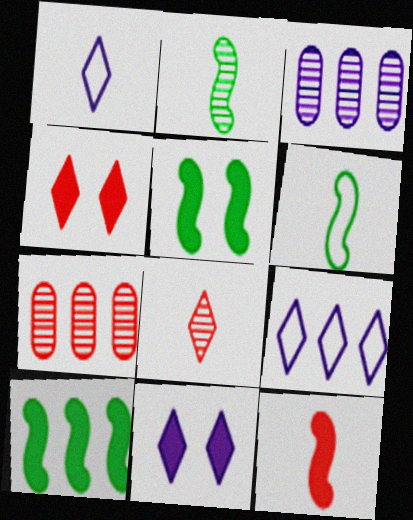[[1, 5, 7], 
[3, 4, 6], 
[6, 7, 11], 
[7, 9, 10]]